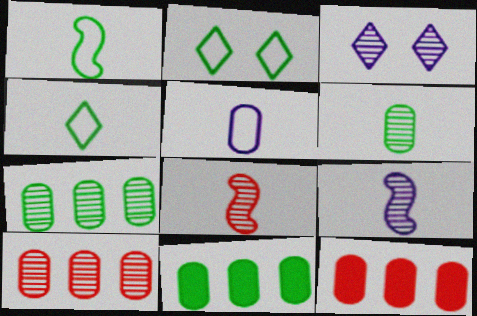[[1, 3, 12], 
[2, 9, 12], 
[3, 7, 8]]